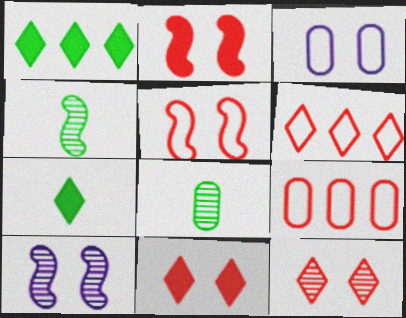[[7, 9, 10]]